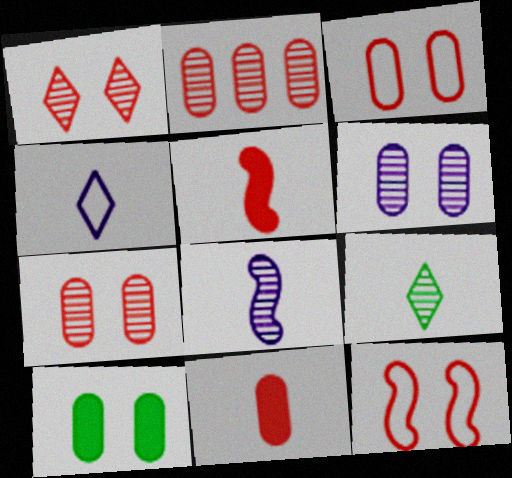[[2, 3, 11], 
[3, 6, 10]]